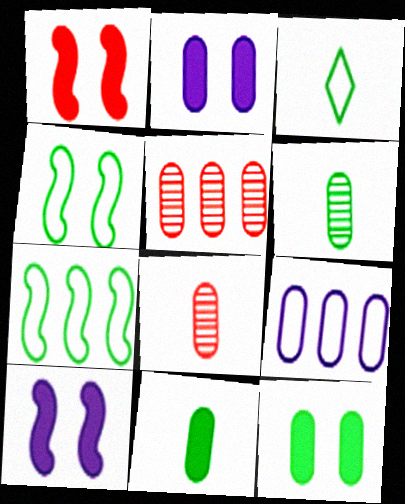[[3, 5, 10], 
[8, 9, 12]]